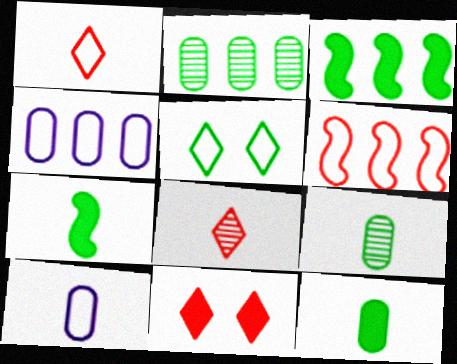[[2, 5, 7], 
[3, 5, 9], 
[5, 6, 10], 
[7, 8, 10]]